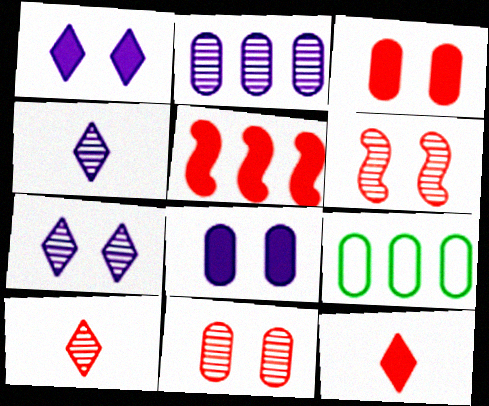[[3, 5, 12]]